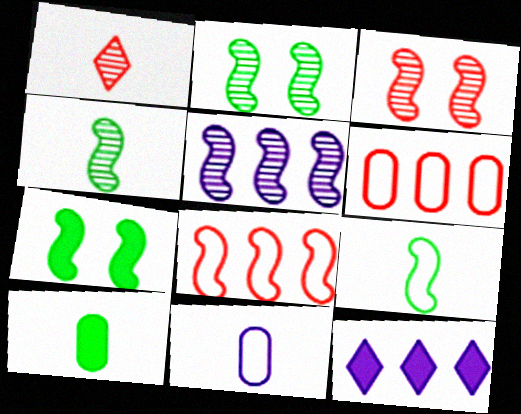[[3, 4, 5]]